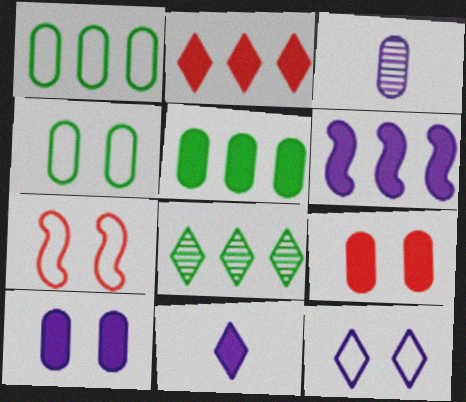[[1, 3, 9], 
[2, 5, 6], 
[3, 6, 12], 
[4, 7, 12], 
[6, 10, 11]]